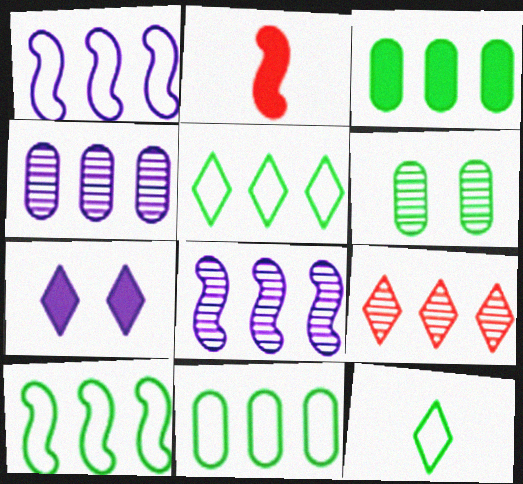[[1, 3, 9], 
[2, 3, 7], 
[5, 10, 11], 
[7, 9, 12]]